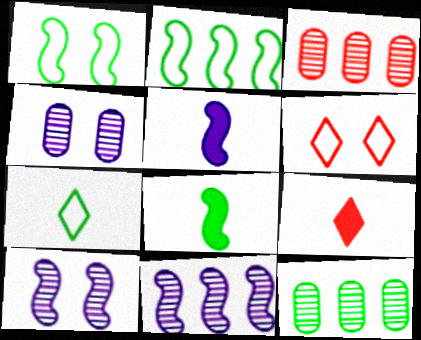[[2, 4, 9], 
[5, 6, 12]]